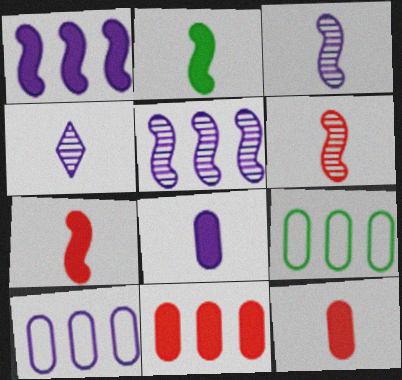[]